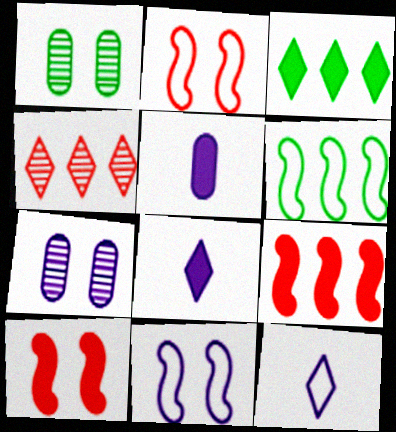[[1, 9, 12], 
[3, 5, 10]]